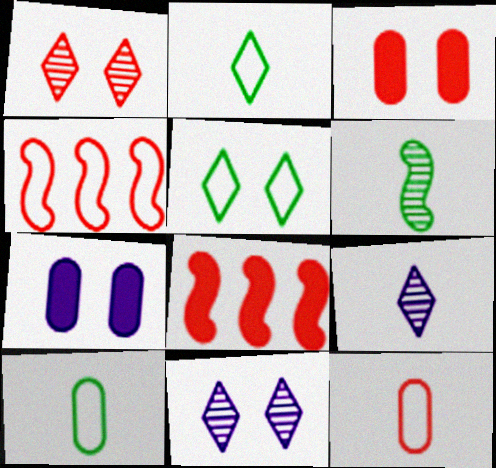[[1, 8, 12], 
[8, 10, 11]]